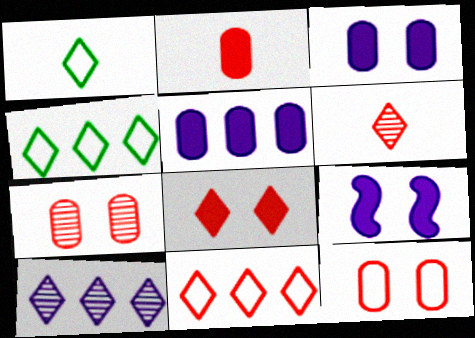[[1, 8, 10], 
[6, 8, 11]]